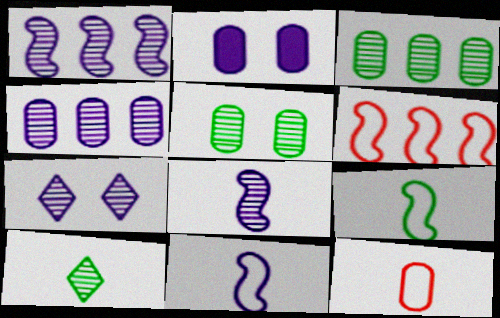[[2, 3, 12], 
[2, 6, 10], 
[4, 7, 8]]